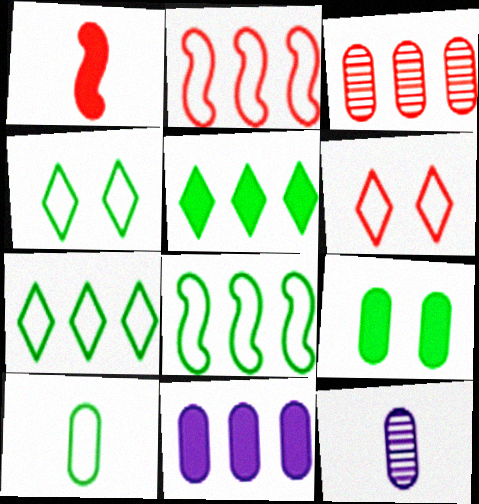[[1, 3, 6], 
[4, 8, 10]]